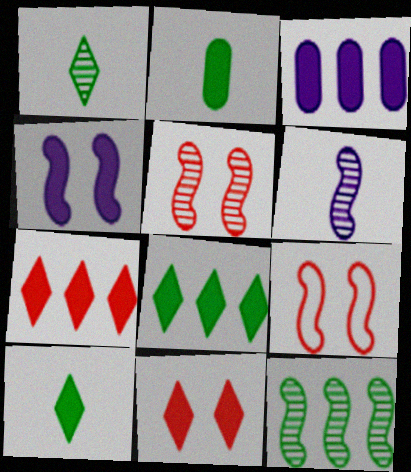[[1, 3, 9], 
[2, 4, 7], 
[5, 6, 12]]